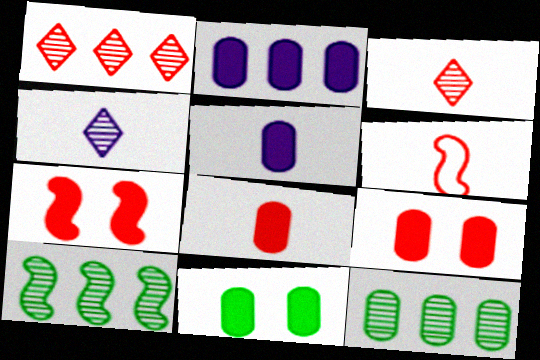[[1, 6, 9], 
[2, 8, 11], 
[3, 6, 8]]